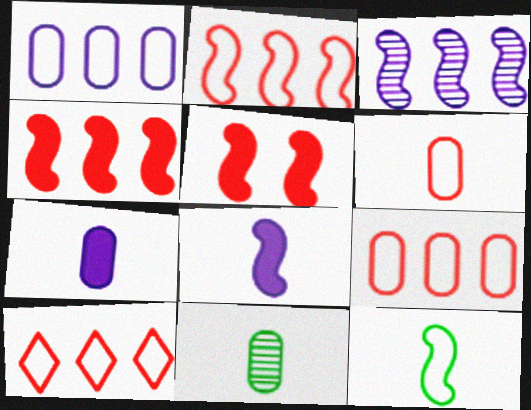[[2, 9, 10], 
[3, 5, 12], 
[6, 7, 11]]